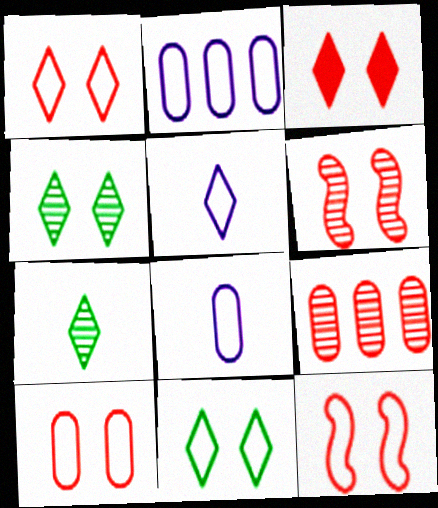[[1, 10, 12], 
[3, 6, 10]]